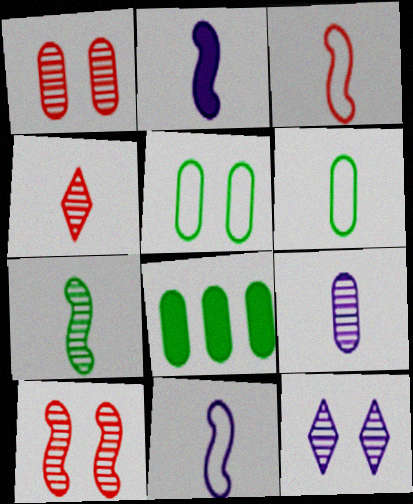[[2, 3, 7], 
[2, 4, 6], 
[3, 8, 12], 
[4, 7, 9]]